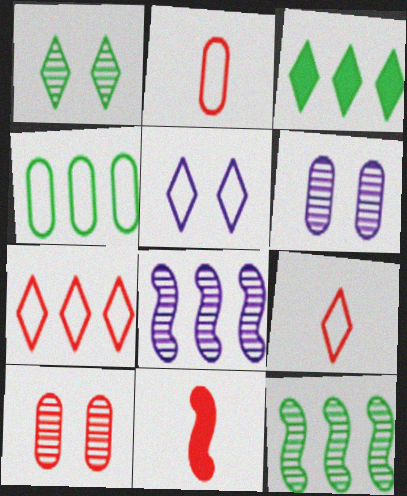[[3, 4, 12], 
[7, 10, 11]]